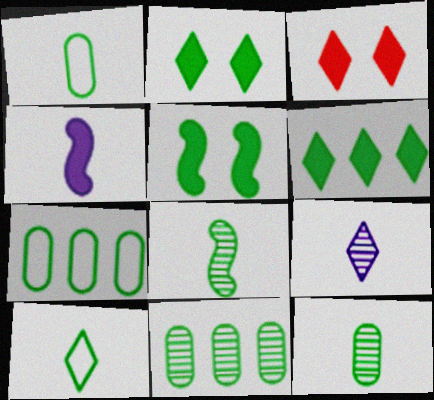[[2, 7, 8], 
[5, 10, 11]]